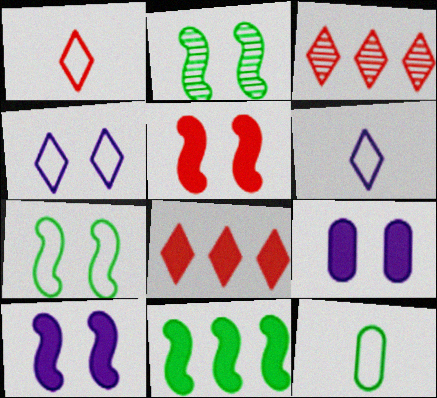[[3, 10, 12]]